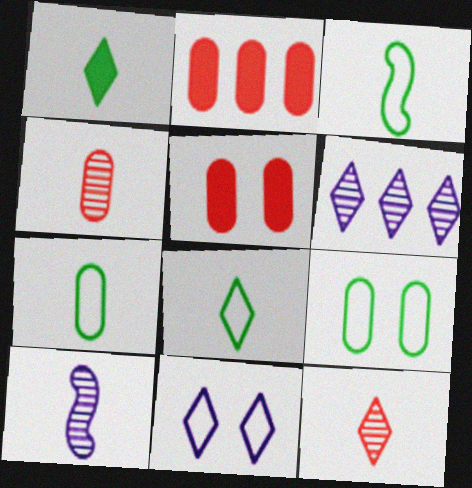[[3, 5, 6], 
[3, 7, 8]]